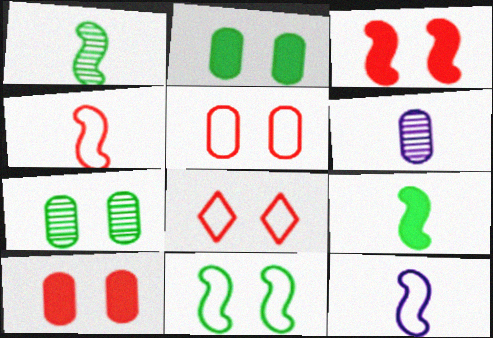[]